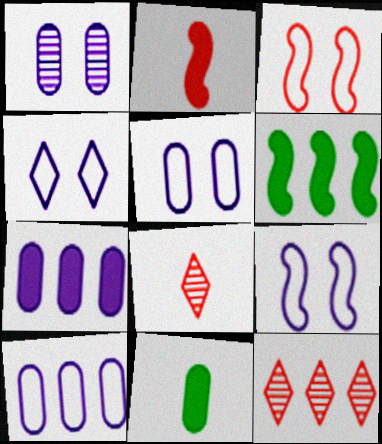[[4, 5, 9], 
[5, 6, 8], 
[6, 10, 12], 
[9, 11, 12]]